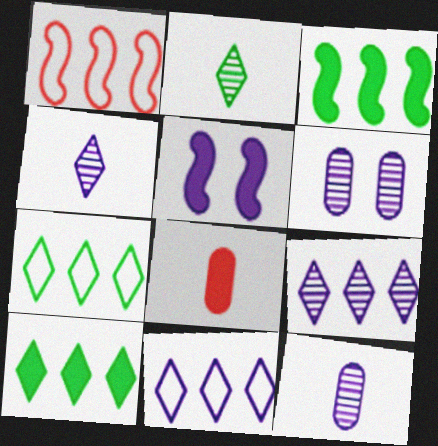[[5, 8, 10], 
[5, 11, 12]]